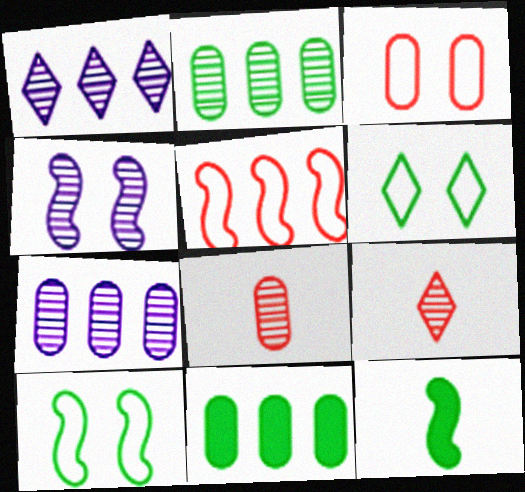[[1, 3, 12], 
[1, 5, 11], 
[2, 4, 9], 
[2, 6, 12], 
[4, 5, 12]]